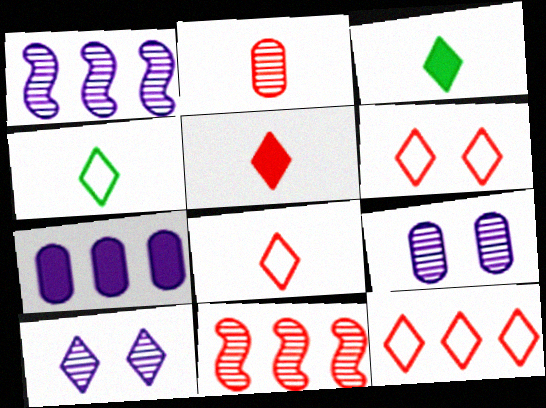[[3, 10, 12], 
[6, 8, 12]]